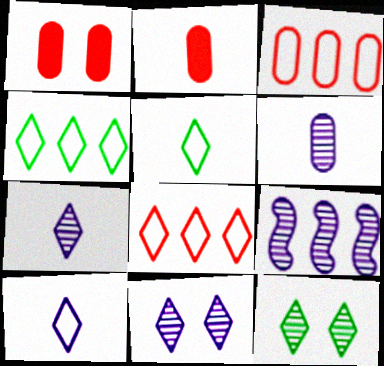[[1, 5, 9], 
[6, 9, 11]]